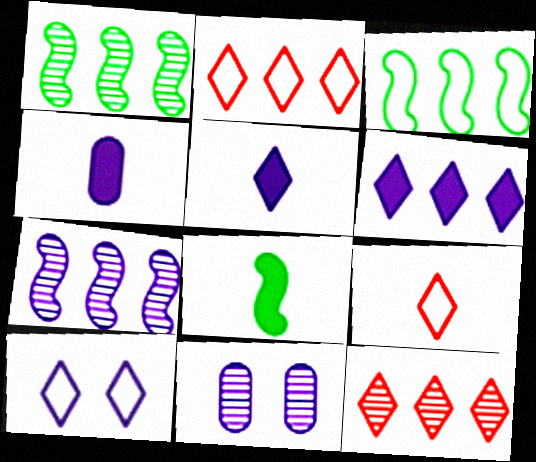[[2, 8, 11], 
[4, 7, 10]]